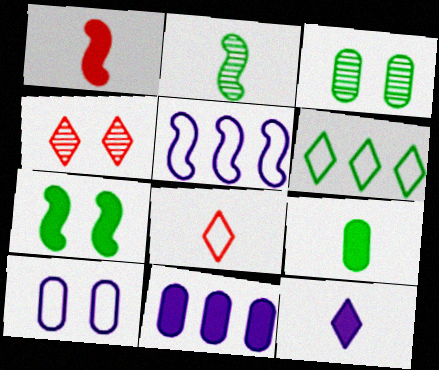[[1, 9, 12], 
[4, 5, 9], 
[4, 6, 12], 
[4, 7, 10]]